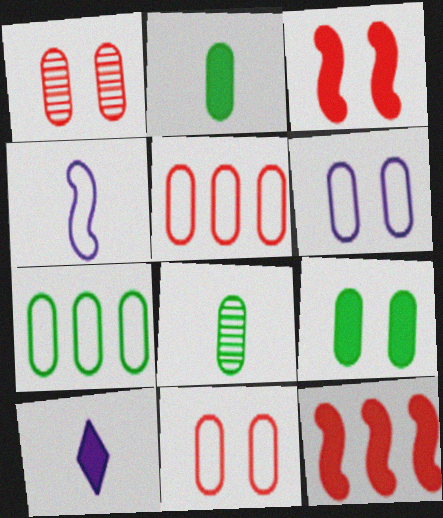[[1, 6, 9], 
[7, 8, 9], 
[9, 10, 12]]